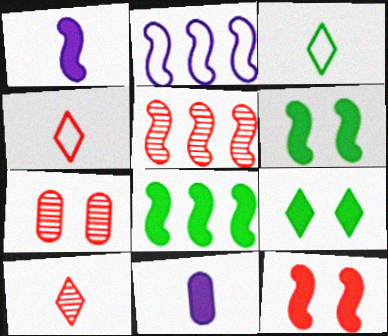[[1, 8, 12], 
[2, 5, 8], 
[5, 7, 10]]